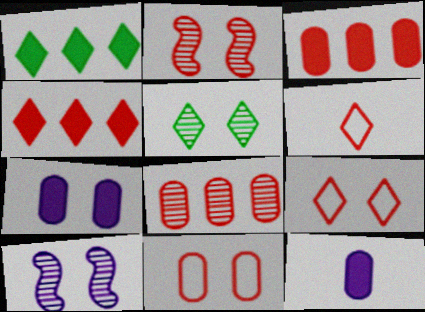[[2, 3, 6]]